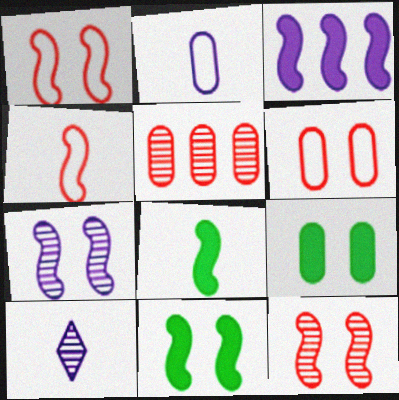[[1, 7, 11], 
[2, 5, 9]]